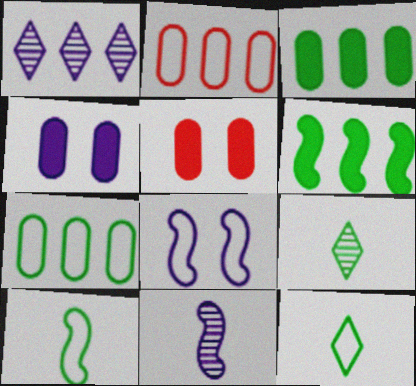[[1, 2, 6], 
[1, 5, 10], 
[2, 8, 12]]